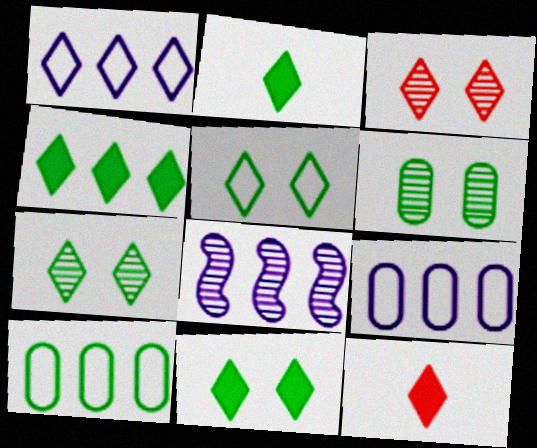[[1, 2, 3], 
[1, 7, 12], 
[2, 4, 11], 
[5, 7, 11]]